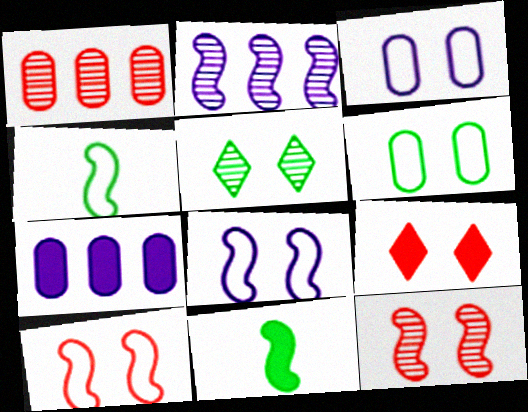[[2, 10, 11], 
[7, 9, 11]]